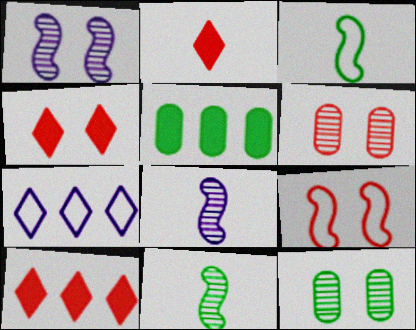[[2, 4, 10], 
[4, 6, 9]]